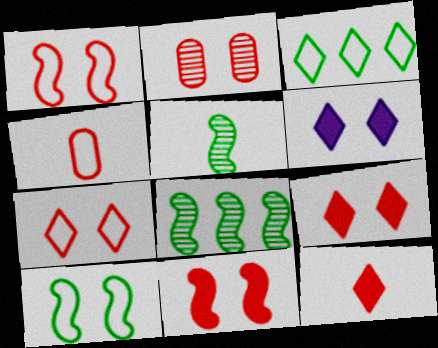[[1, 2, 9], 
[2, 6, 10], 
[2, 7, 11], 
[4, 6, 8]]